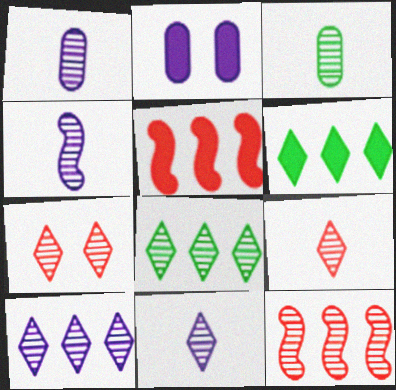[[1, 4, 11], 
[3, 4, 9], 
[7, 8, 11]]